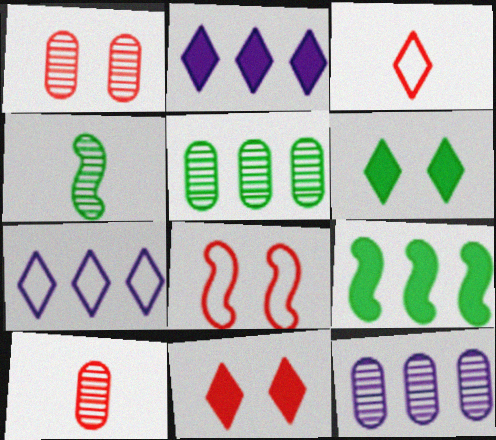[[1, 8, 11]]